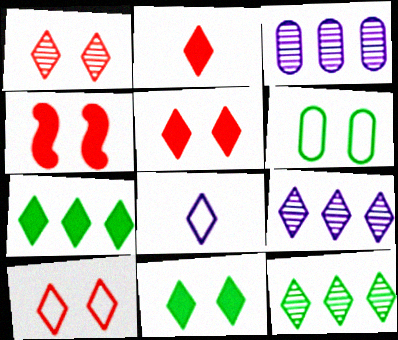[[1, 5, 10], 
[1, 7, 8], 
[5, 8, 12]]